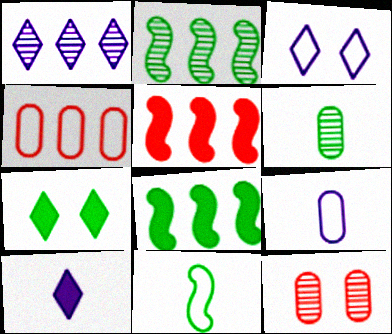[[1, 3, 10], 
[1, 4, 8], 
[3, 4, 11], 
[3, 5, 6]]